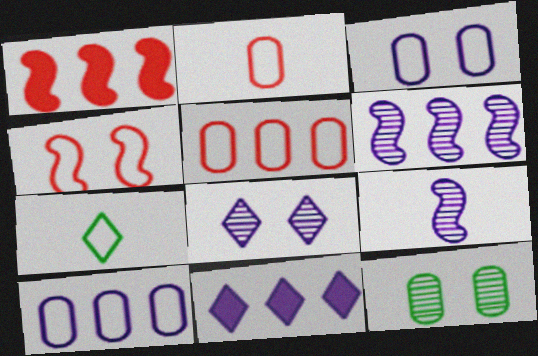[[3, 9, 11], 
[4, 7, 10], 
[6, 10, 11]]